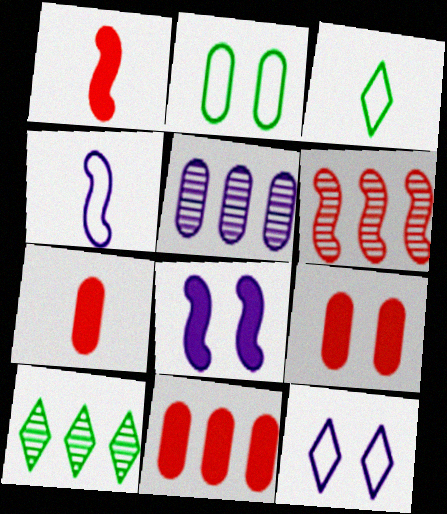[[2, 5, 7], 
[4, 9, 10], 
[5, 6, 10], 
[7, 9, 11]]